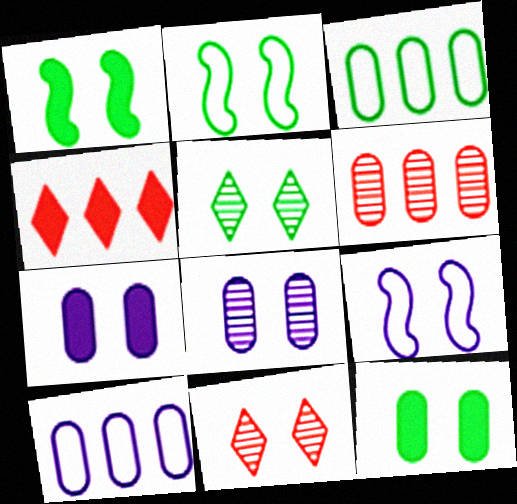[[2, 5, 12], 
[2, 7, 11], 
[9, 11, 12]]